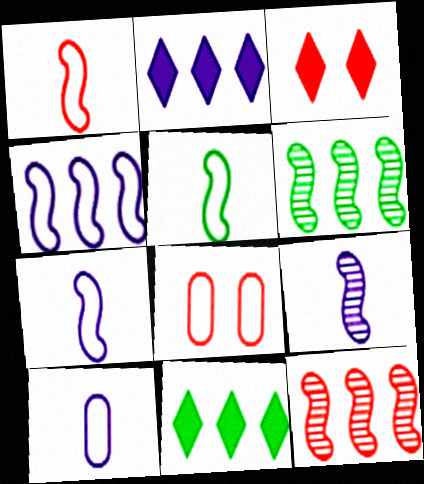[[1, 5, 7], 
[3, 6, 10], 
[8, 9, 11]]